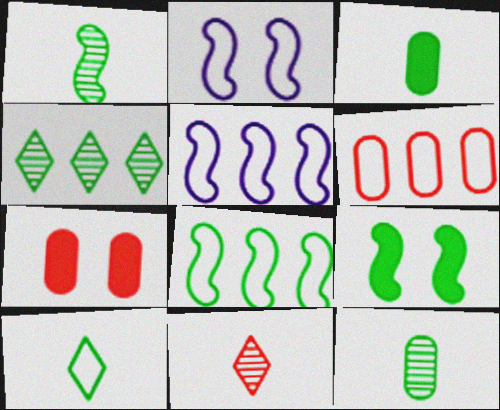[[1, 3, 10], 
[1, 8, 9], 
[2, 6, 10]]